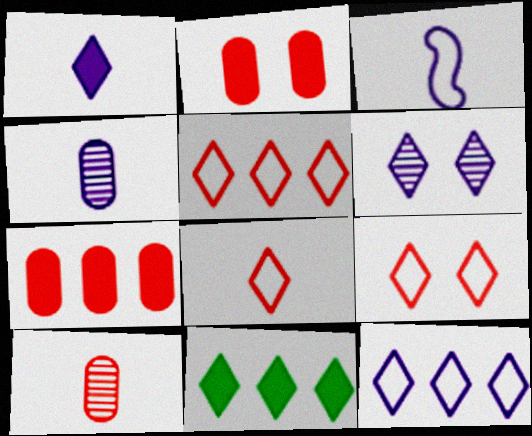[[1, 3, 4], 
[1, 6, 12], 
[5, 8, 9], 
[6, 8, 11]]